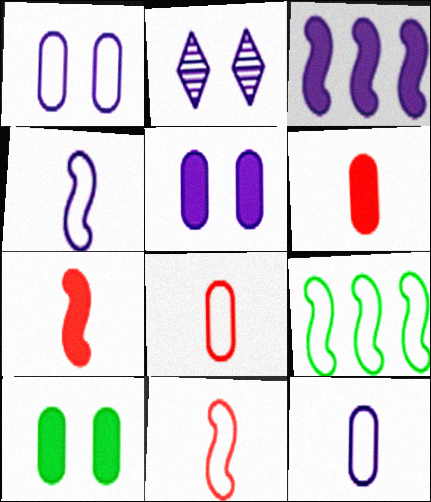[[2, 3, 12], 
[2, 6, 9]]